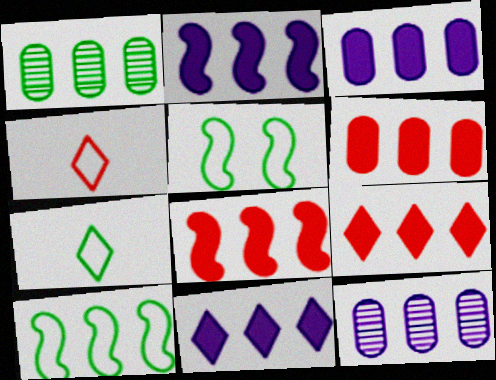[[2, 3, 11], 
[6, 8, 9], 
[9, 10, 12]]